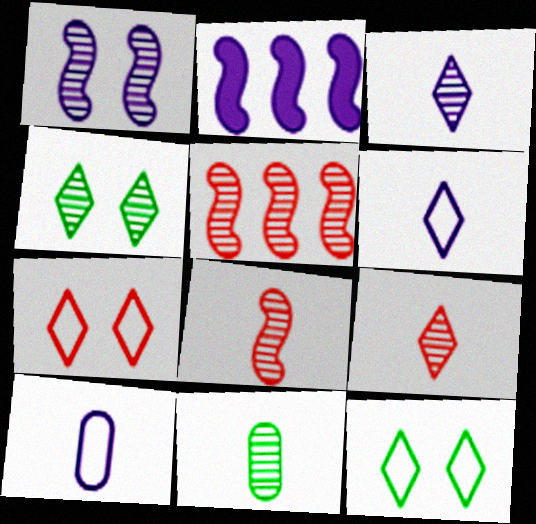[[2, 7, 11], 
[3, 8, 11]]